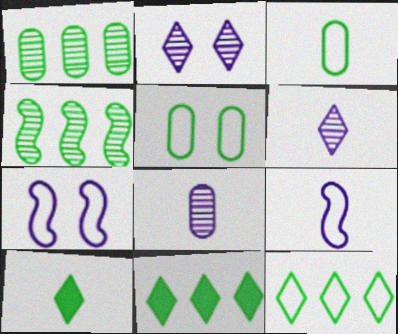[[4, 5, 10]]